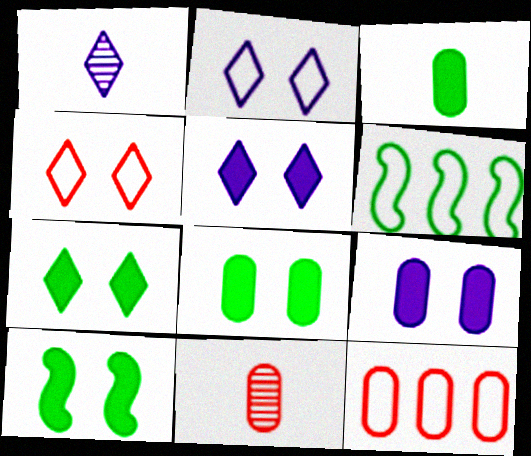[[1, 10, 12], 
[5, 6, 11], 
[7, 8, 10]]